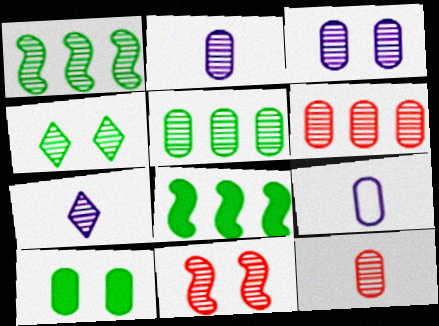[[3, 4, 11], 
[3, 5, 12], 
[5, 7, 11], 
[6, 9, 10]]